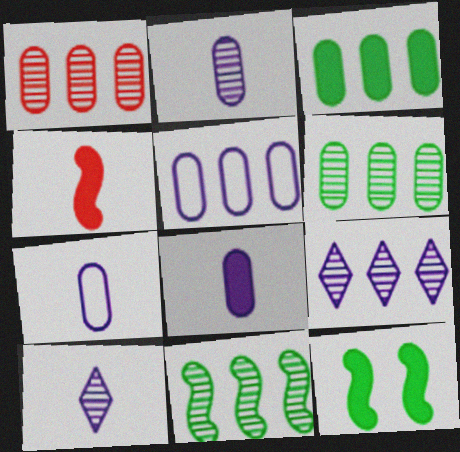[[1, 3, 5], 
[1, 9, 11], 
[2, 7, 8]]